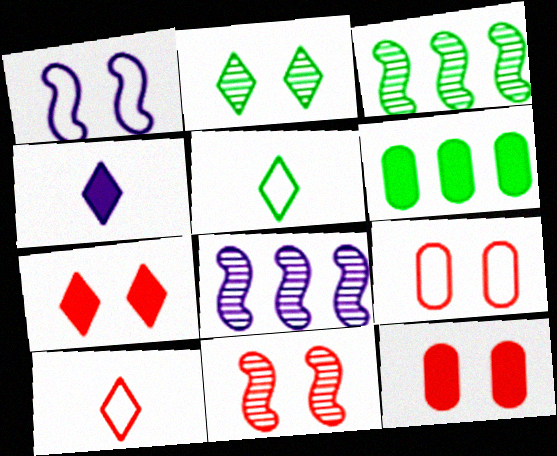[[1, 2, 12], 
[3, 4, 9], 
[5, 8, 12], 
[7, 9, 11]]